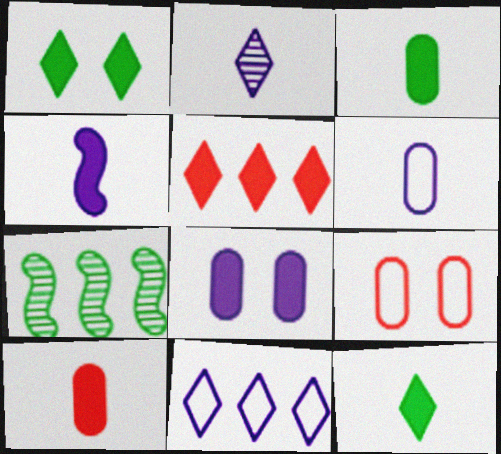[[2, 4, 6], 
[4, 10, 12]]